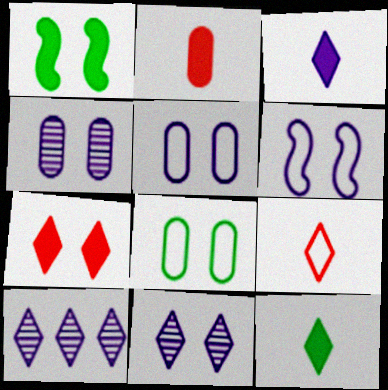[]